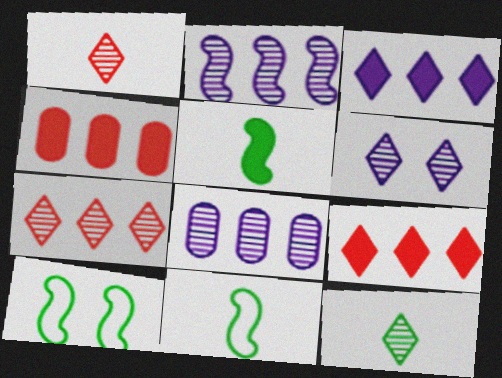[[4, 6, 11], 
[6, 7, 12]]